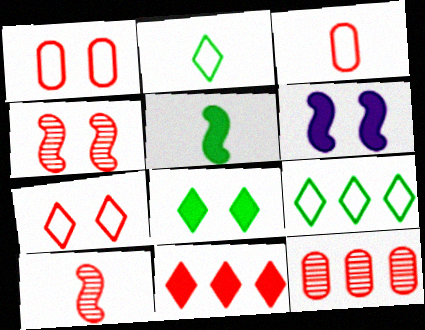[[1, 10, 11], 
[2, 6, 12], 
[3, 4, 11]]